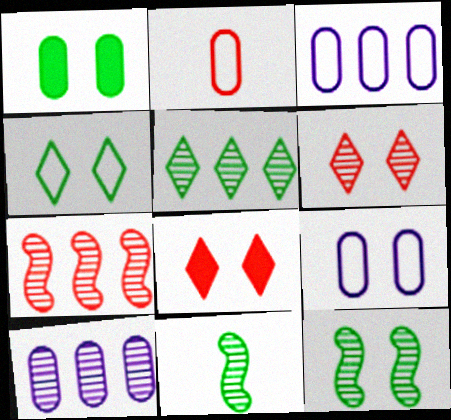[[1, 2, 10], 
[1, 4, 12], 
[2, 7, 8], 
[3, 8, 11], 
[5, 7, 10], 
[6, 10, 11], 
[8, 9, 12]]